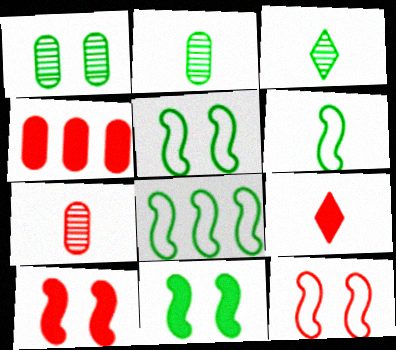[[4, 9, 10], 
[5, 6, 8]]